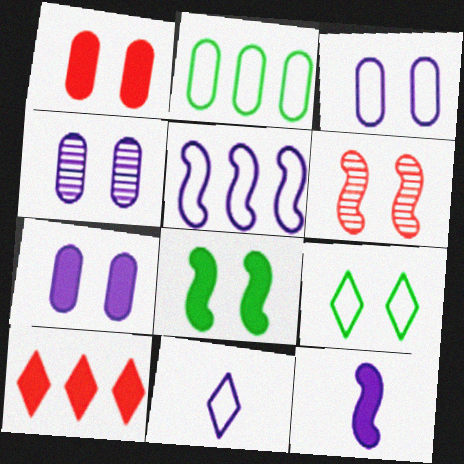[[3, 4, 7], 
[3, 5, 11], 
[6, 7, 9]]